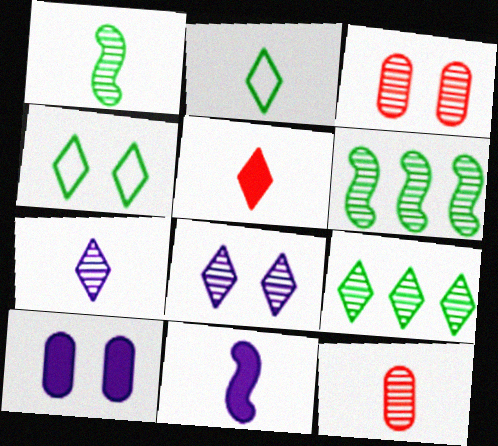[[1, 7, 12], 
[2, 5, 7], 
[2, 11, 12], 
[3, 6, 7], 
[6, 8, 12]]